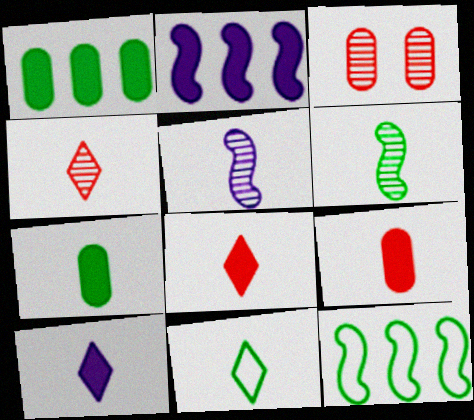[[2, 3, 11], 
[3, 10, 12], 
[4, 10, 11], 
[5, 9, 11], 
[6, 7, 11]]